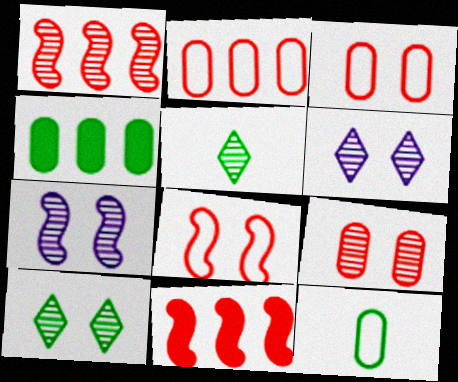[[6, 11, 12], 
[7, 9, 10]]